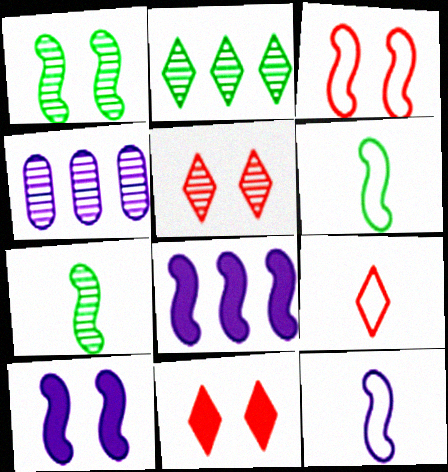[[1, 3, 10], 
[3, 7, 8], 
[4, 5, 7], 
[4, 6, 11]]